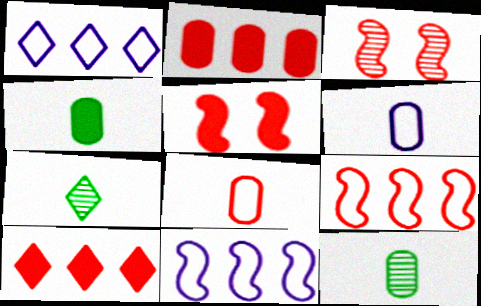[[1, 3, 4], 
[1, 5, 12], 
[3, 8, 10]]